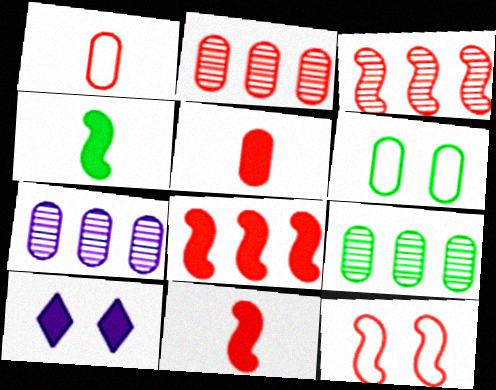[[2, 7, 9], 
[3, 11, 12], 
[5, 6, 7]]